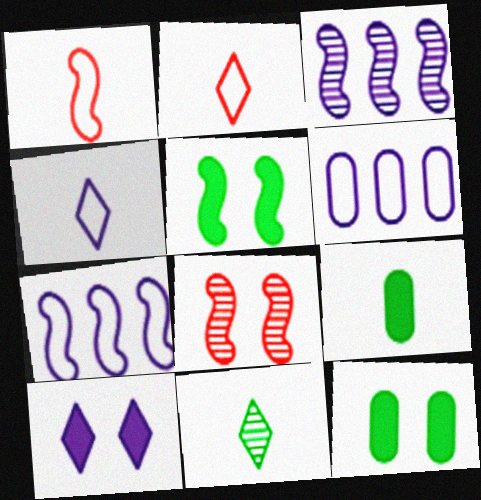[[1, 3, 5], 
[2, 3, 12]]